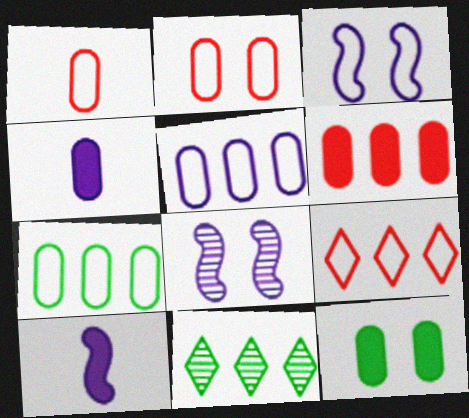[[2, 10, 11], 
[4, 6, 12]]